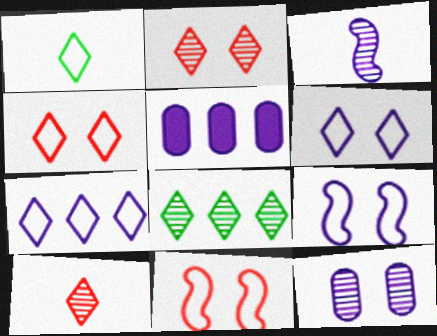[[1, 4, 7], 
[3, 5, 6]]